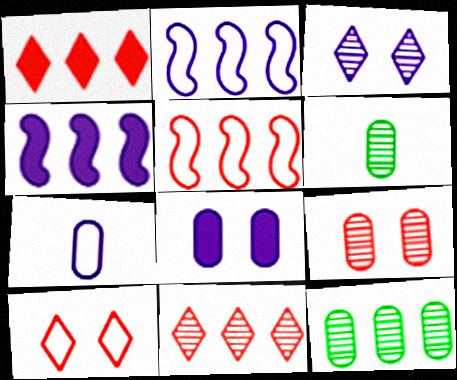[[1, 2, 12], 
[3, 4, 7], 
[4, 6, 10]]